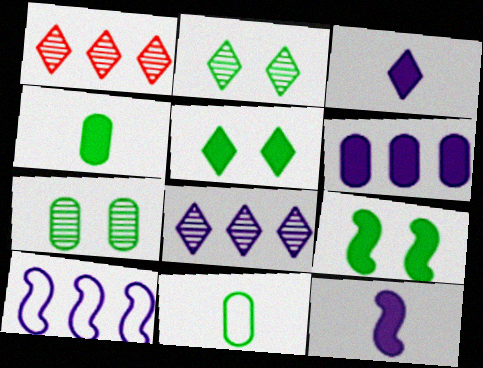[[6, 8, 10]]